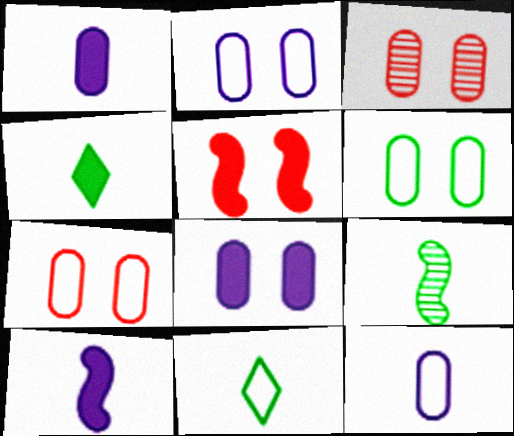[[2, 6, 7], 
[3, 6, 8]]